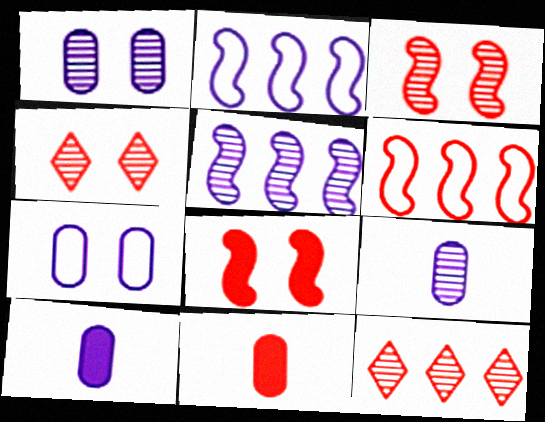[[4, 6, 11]]